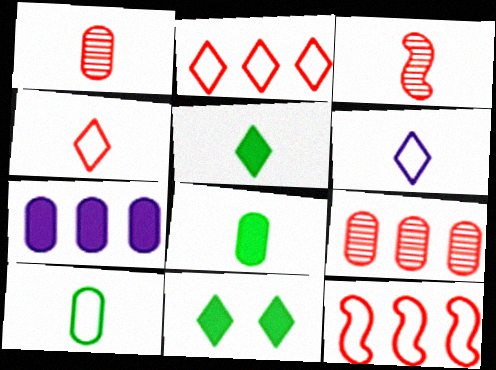[[3, 6, 8]]